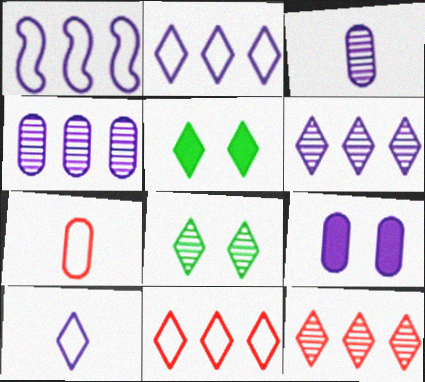[[5, 10, 12]]